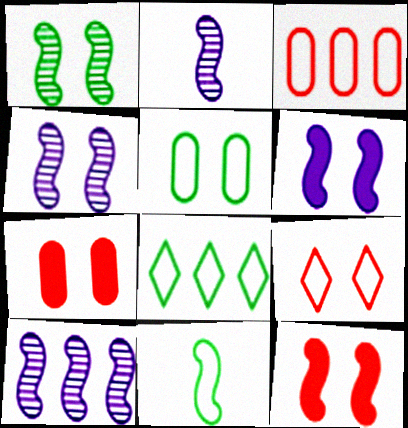[[2, 4, 10], 
[2, 7, 8], 
[5, 8, 11], 
[10, 11, 12]]